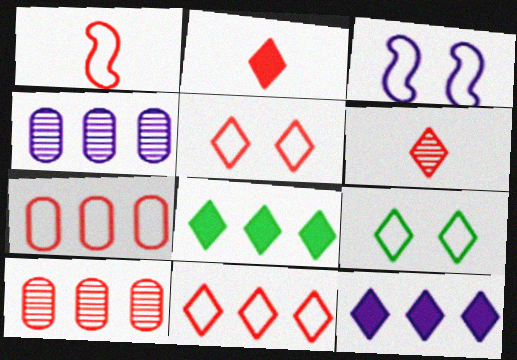[[1, 5, 7], 
[6, 9, 12]]